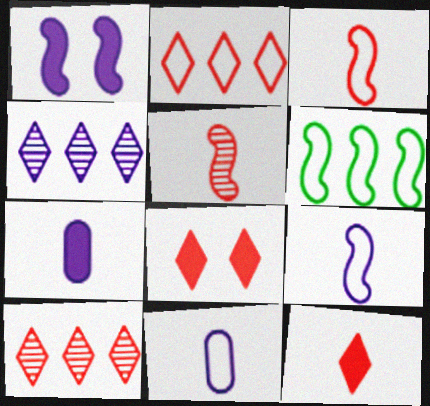[[1, 4, 11], 
[1, 5, 6]]